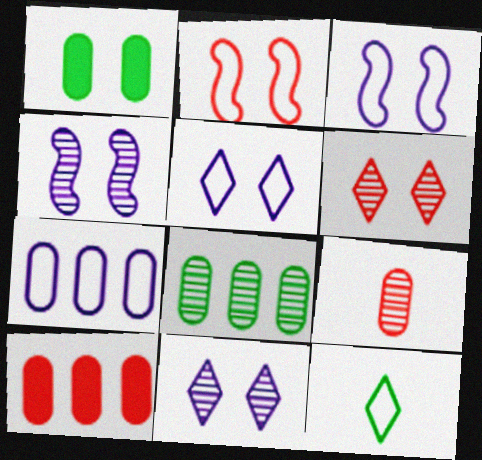[[1, 2, 11], 
[1, 3, 6], 
[1, 7, 9], 
[2, 7, 12], 
[4, 10, 12], 
[7, 8, 10]]